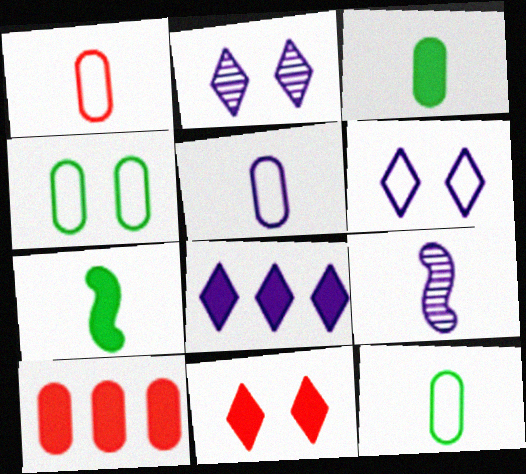[[1, 5, 12]]